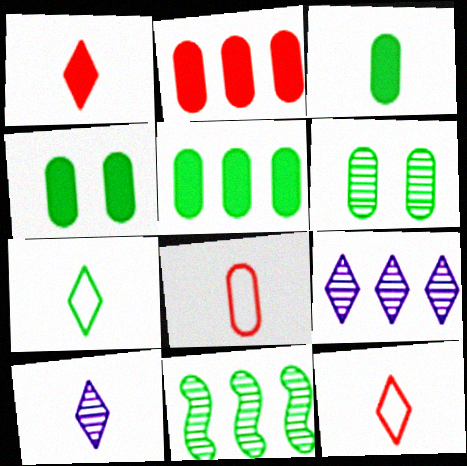[[1, 7, 10], 
[3, 4, 5], 
[4, 7, 11]]